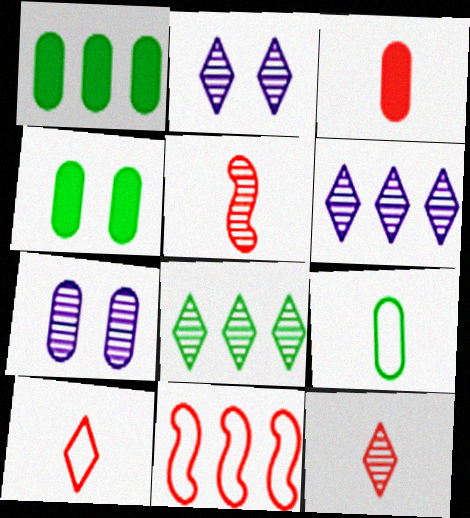[[1, 6, 11], 
[2, 8, 12], 
[3, 5, 10], 
[5, 7, 8]]